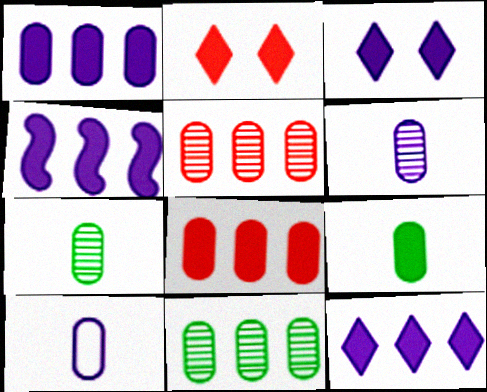[[1, 4, 12], 
[2, 4, 9]]